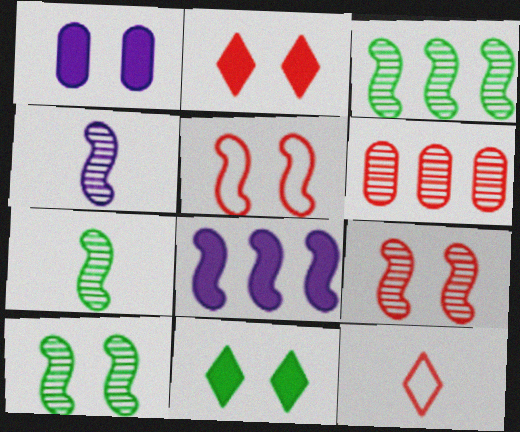[[1, 3, 12], 
[3, 4, 9], 
[3, 7, 10], 
[5, 7, 8]]